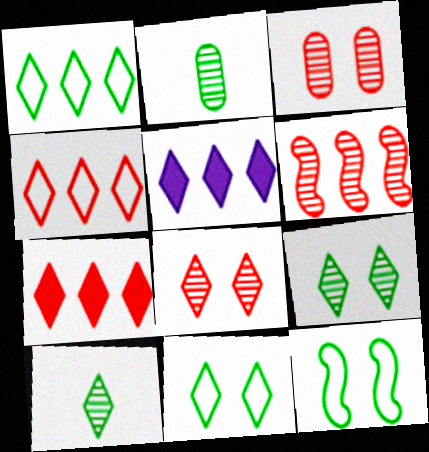[]